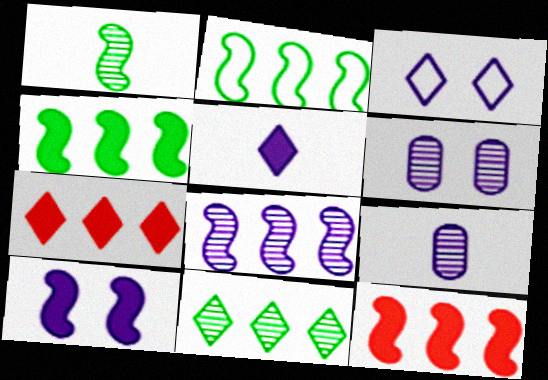[[2, 8, 12], 
[3, 6, 10]]